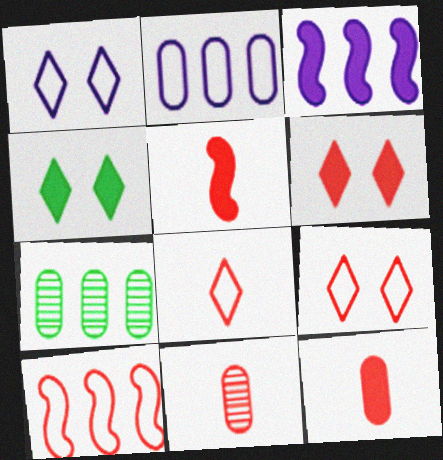[[1, 5, 7], 
[3, 4, 12], 
[5, 8, 11], 
[6, 10, 11]]